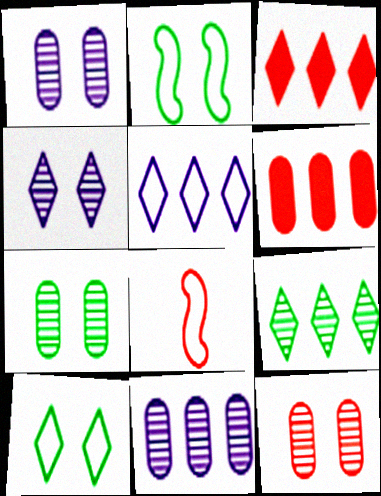[[1, 7, 12], 
[3, 5, 9], 
[3, 8, 12]]